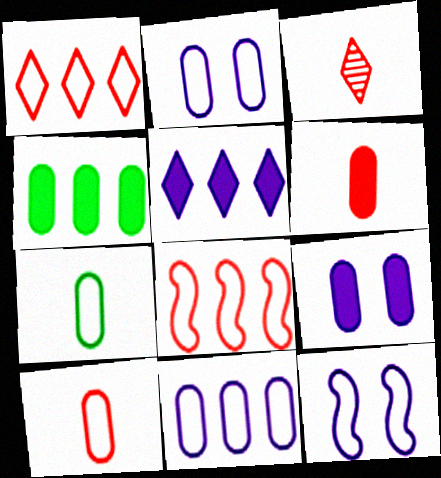[[1, 7, 12], 
[3, 4, 12], 
[4, 6, 9]]